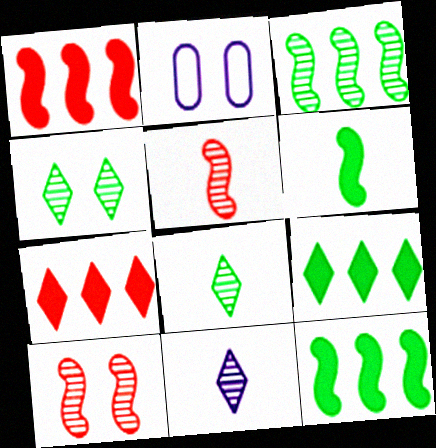[[1, 2, 8], 
[2, 5, 9]]